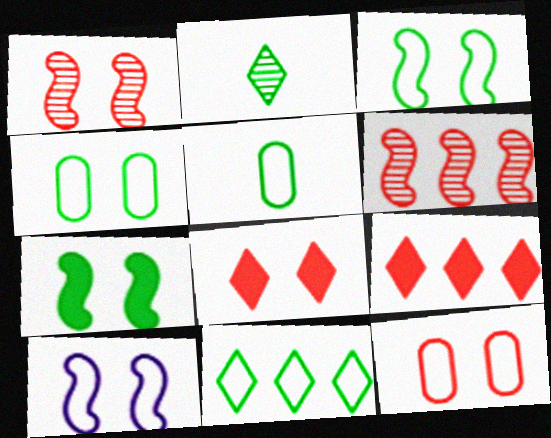[[1, 7, 10], 
[1, 8, 12], 
[3, 5, 11]]